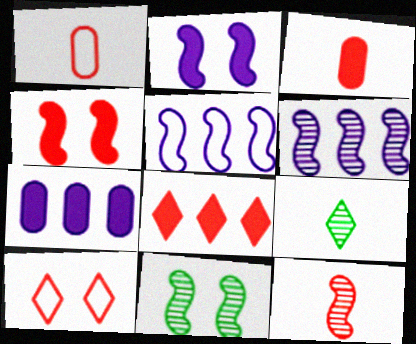[[3, 4, 8], 
[6, 11, 12]]